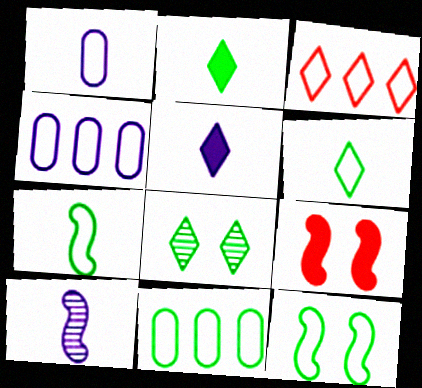[[1, 3, 12], 
[1, 5, 10], 
[3, 5, 8], 
[6, 11, 12]]